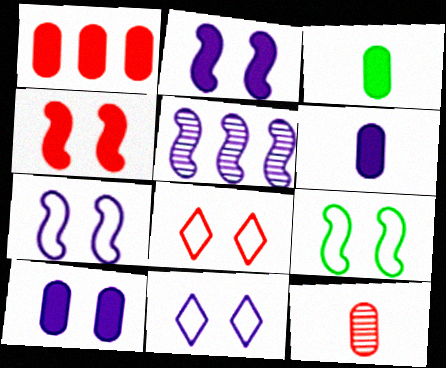[[1, 3, 10], 
[3, 5, 8], 
[5, 6, 11]]